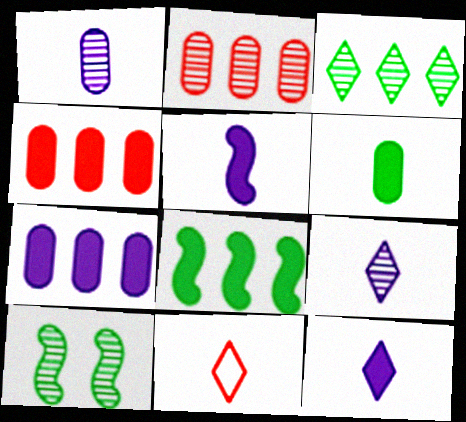[[2, 9, 10], 
[7, 10, 11]]